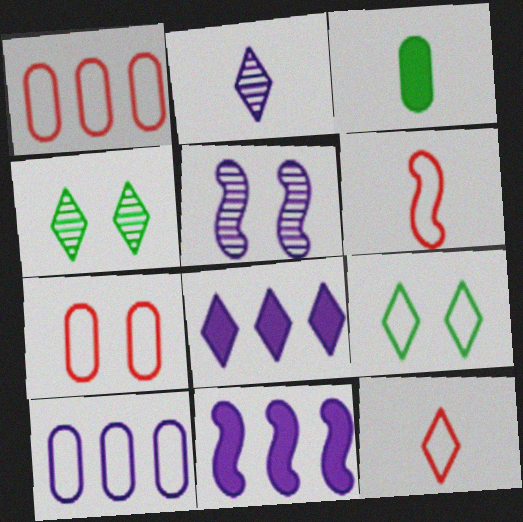[[2, 3, 6], 
[4, 8, 12], 
[6, 9, 10]]